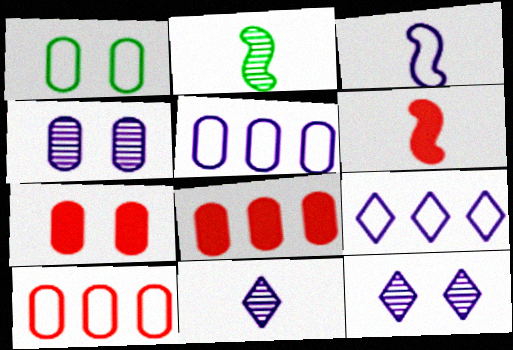[[1, 4, 7], 
[2, 3, 6], 
[2, 7, 9]]